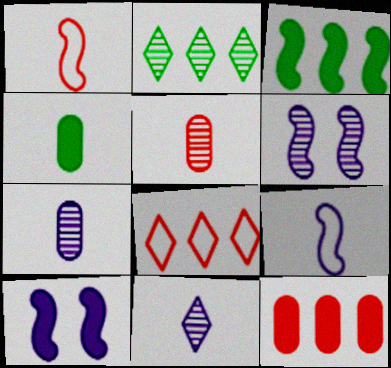[[1, 3, 6], 
[1, 4, 11], 
[2, 5, 6], 
[4, 6, 8]]